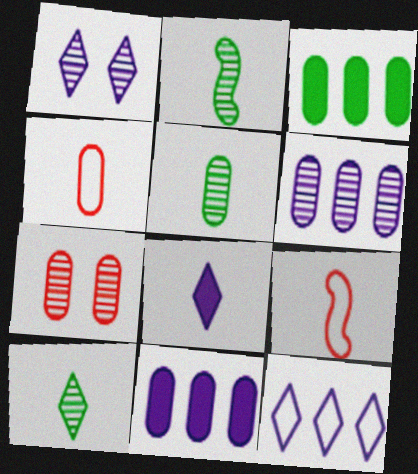[[1, 3, 9], 
[1, 8, 12], 
[2, 4, 8], 
[2, 5, 10], 
[5, 6, 7], 
[5, 8, 9]]